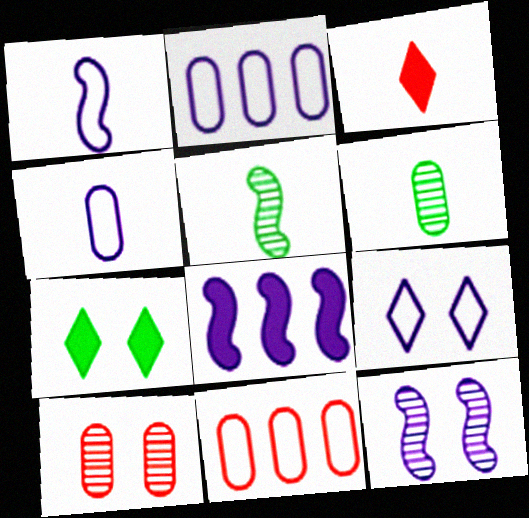[[1, 2, 9], 
[1, 3, 6], 
[1, 8, 12], 
[3, 4, 5]]